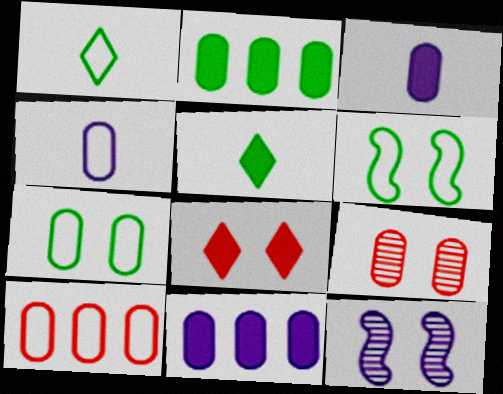[[2, 4, 9], 
[4, 7, 10], 
[5, 10, 12], 
[7, 8, 12]]